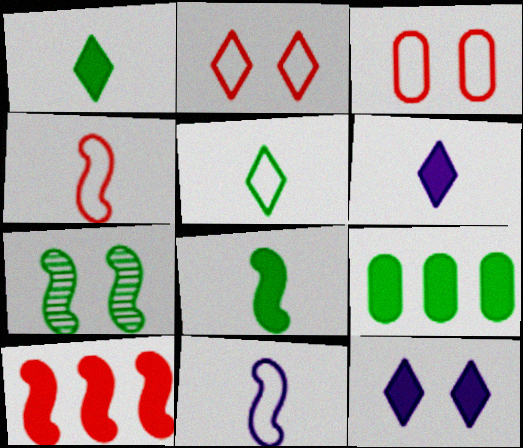[[3, 7, 12], 
[5, 7, 9], 
[7, 10, 11]]